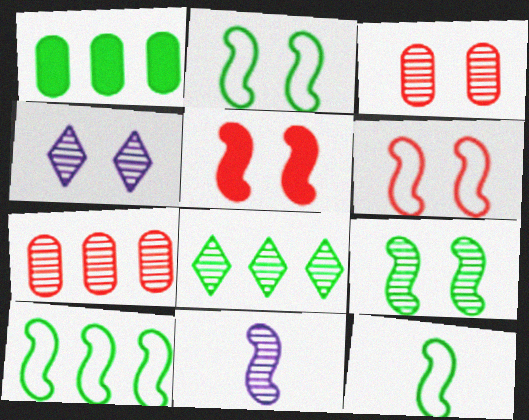[[1, 8, 10], 
[2, 10, 12], 
[3, 4, 9], 
[3, 8, 11], 
[5, 10, 11]]